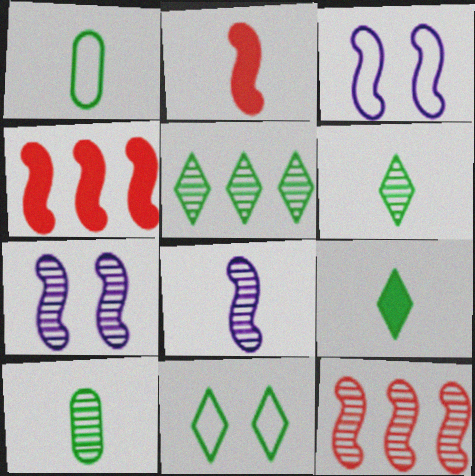[[5, 9, 11]]